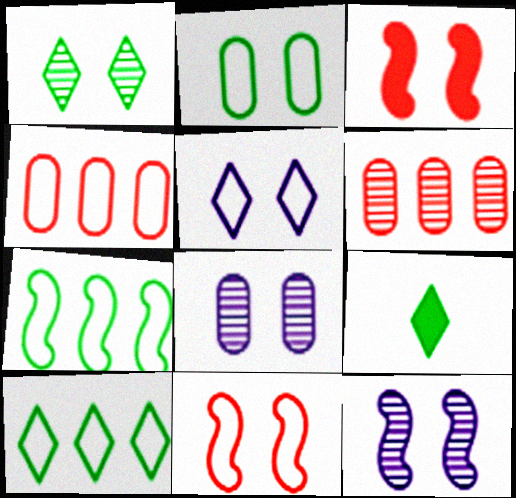[[1, 9, 10], 
[2, 5, 11], 
[4, 9, 12]]